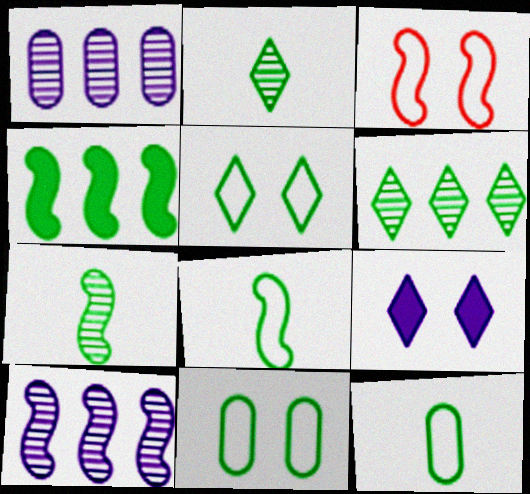[[2, 4, 11]]